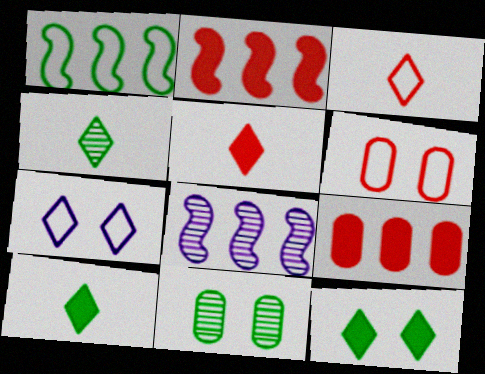[[1, 2, 8], 
[1, 10, 11], 
[6, 8, 10]]